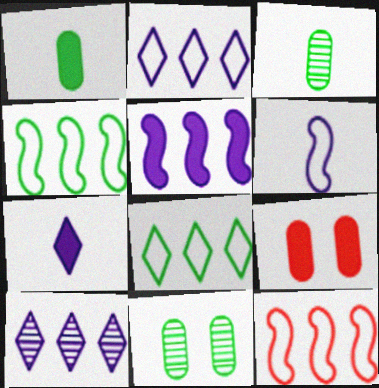[[7, 11, 12]]